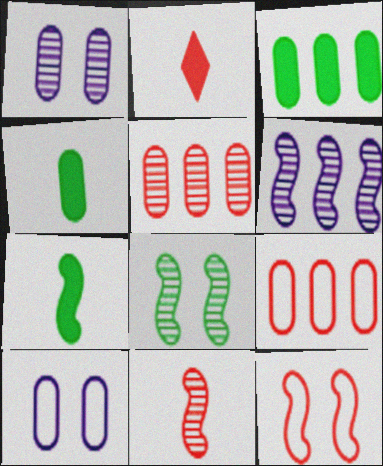[[1, 4, 9], 
[2, 5, 12], 
[4, 5, 10], 
[6, 7, 12], 
[6, 8, 11]]